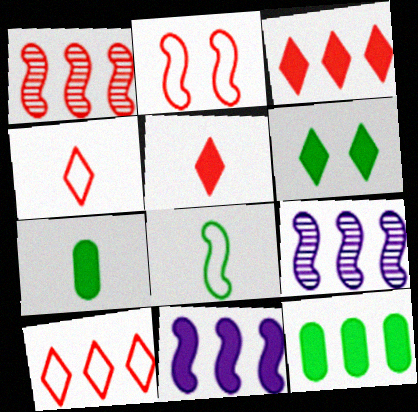[[3, 11, 12], 
[9, 10, 12]]